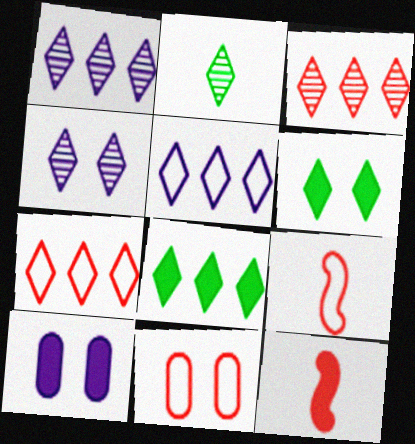[[1, 7, 8], 
[2, 3, 4], 
[3, 5, 8], 
[3, 11, 12], 
[7, 9, 11], 
[8, 10, 12]]